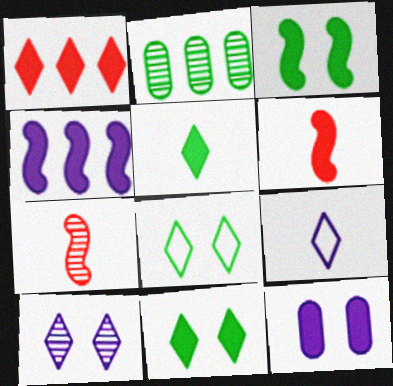[[2, 7, 10], 
[3, 4, 6]]